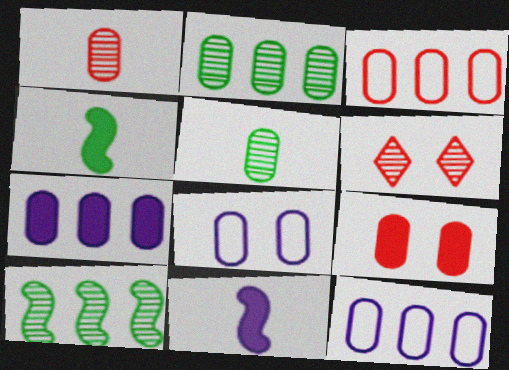[[1, 3, 9], 
[2, 3, 7], 
[4, 6, 12], 
[5, 9, 12]]